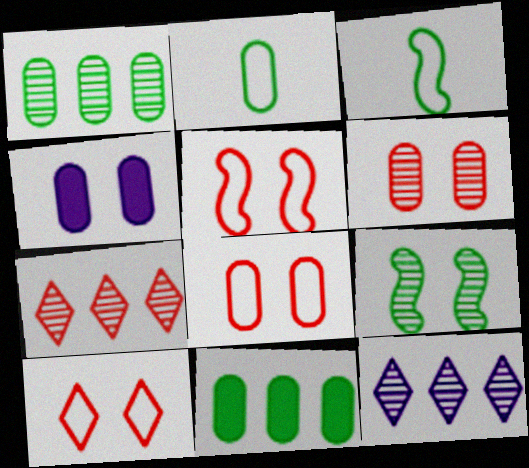[[3, 4, 7], 
[4, 9, 10], 
[5, 8, 10]]